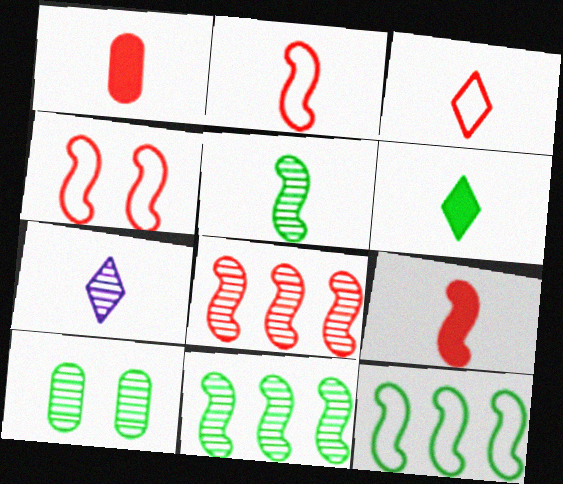[[3, 6, 7], 
[4, 8, 9], 
[6, 10, 12], 
[7, 8, 10]]